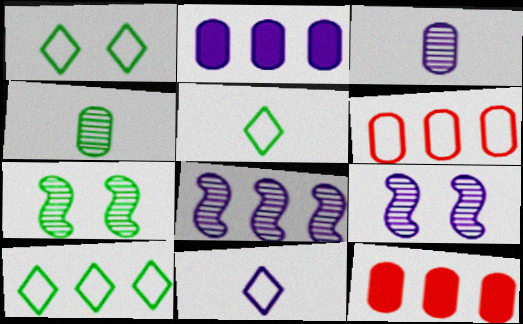[[1, 5, 10], 
[2, 9, 11], 
[5, 9, 12], 
[7, 11, 12], 
[8, 10, 12]]